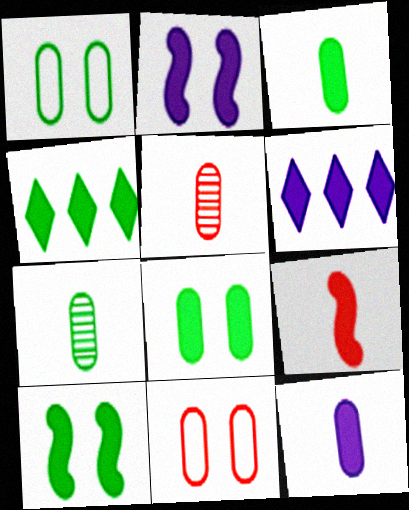[[2, 6, 12], 
[3, 4, 10], 
[6, 8, 9]]